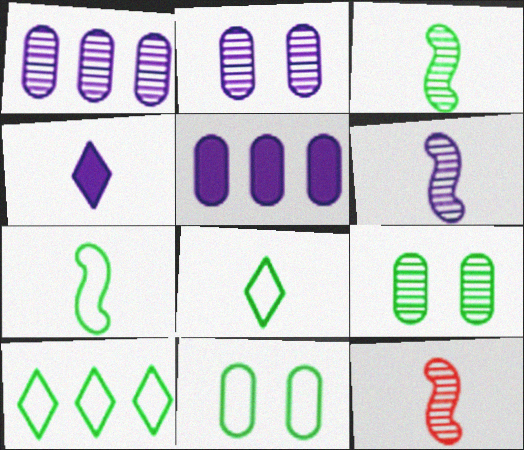[[3, 6, 12], 
[7, 10, 11]]